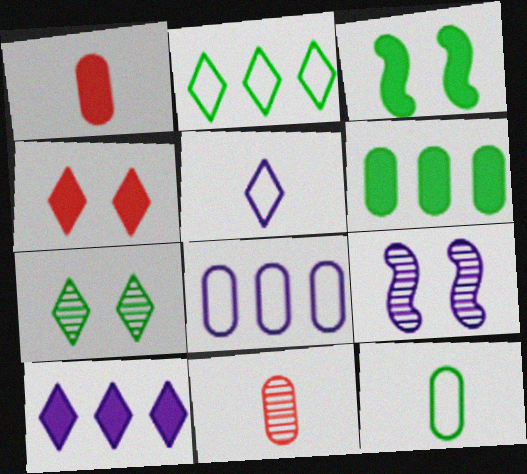[[1, 2, 9], 
[1, 3, 10]]